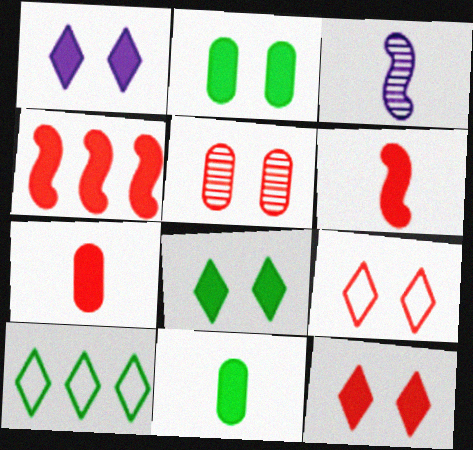[[1, 4, 11], 
[1, 8, 12], 
[4, 7, 12]]